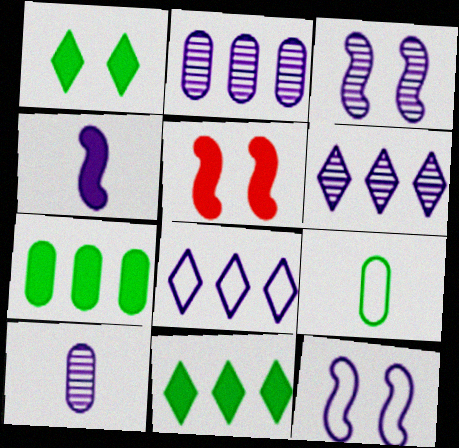[[3, 6, 10], 
[5, 6, 9]]